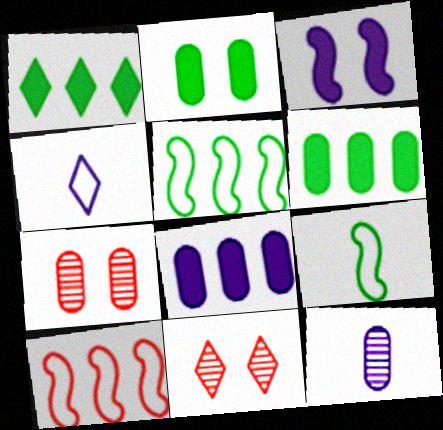[[1, 4, 11], 
[8, 9, 11]]